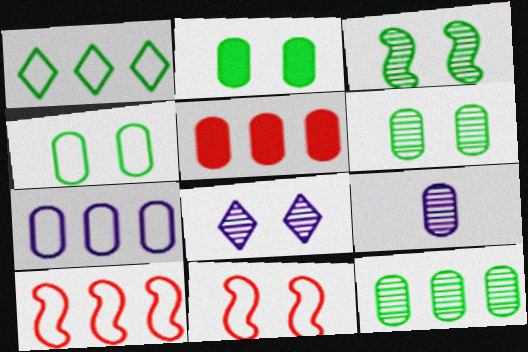[[1, 7, 10], 
[2, 4, 6], 
[2, 8, 11], 
[4, 5, 9], 
[5, 7, 12]]